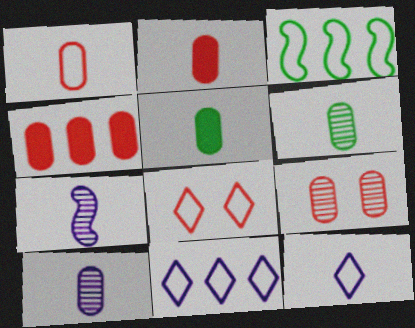[[1, 4, 9], 
[1, 5, 10]]